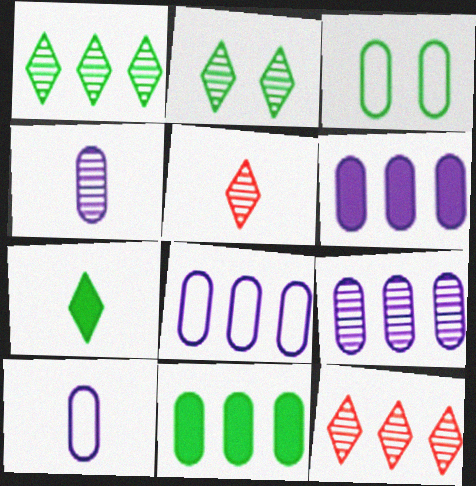[[6, 8, 9]]